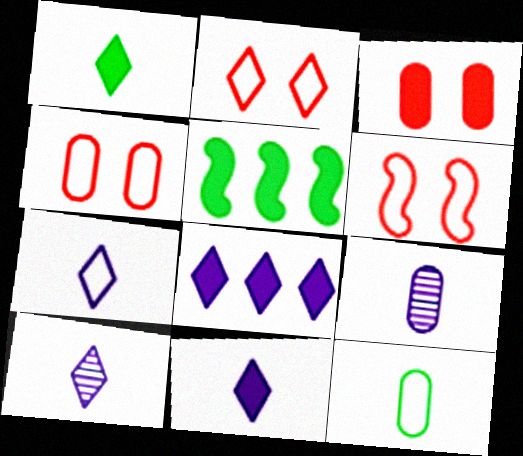[[2, 4, 6], 
[2, 5, 9], 
[3, 5, 11], 
[4, 5, 10], 
[7, 10, 11]]